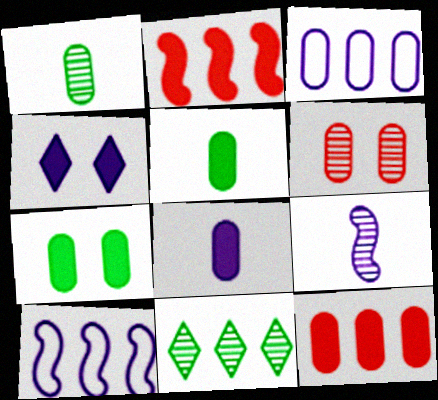[[2, 3, 11], 
[2, 4, 5], 
[3, 4, 9], 
[3, 5, 6], 
[6, 9, 11], 
[7, 8, 12], 
[10, 11, 12]]